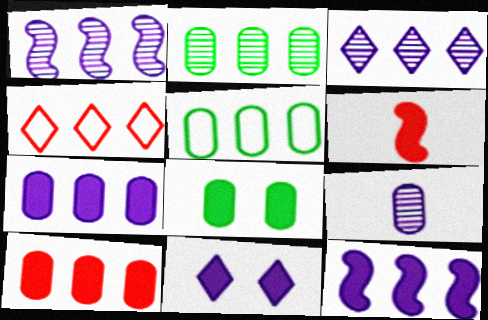[[2, 4, 12]]